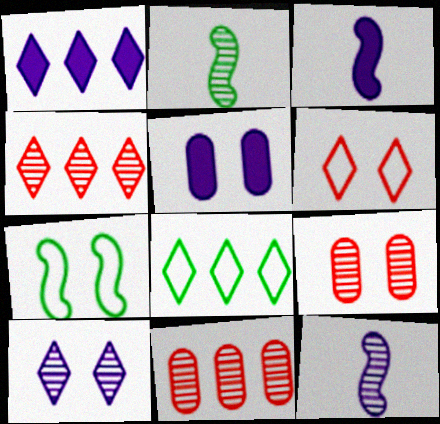[[1, 3, 5], 
[1, 4, 8], 
[2, 10, 11], 
[3, 8, 9]]